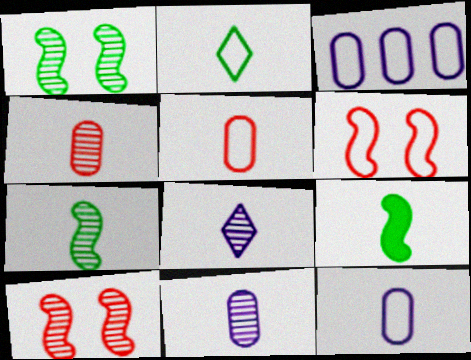[[2, 3, 6], 
[4, 7, 8], 
[5, 8, 9]]